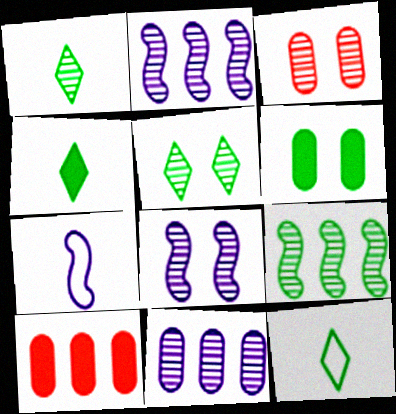[[1, 2, 3], 
[1, 4, 12], 
[3, 5, 8], 
[5, 7, 10], 
[6, 9, 12], 
[8, 10, 12]]